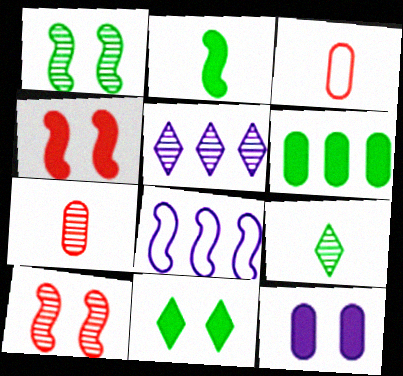[[1, 5, 7], 
[2, 6, 11], 
[2, 8, 10], 
[4, 11, 12], 
[7, 8, 11]]